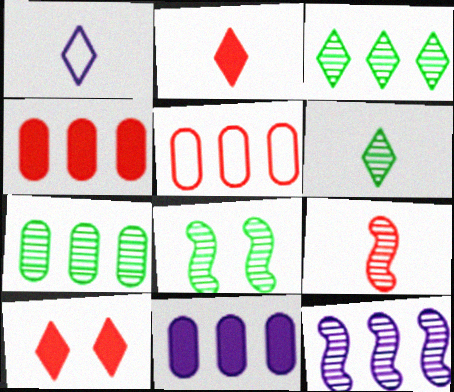[[1, 2, 6], 
[1, 3, 10], 
[1, 4, 8], 
[5, 7, 11], 
[5, 9, 10], 
[6, 7, 8], 
[8, 9, 12]]